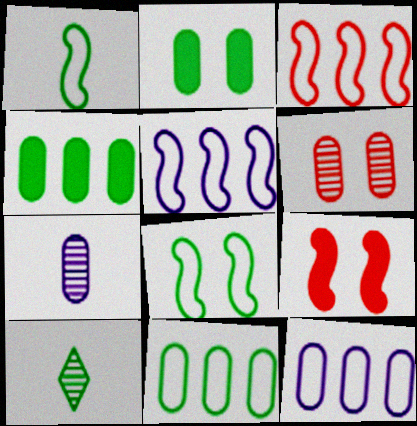[[4, 8, 10], 
[9, 10, 12]]